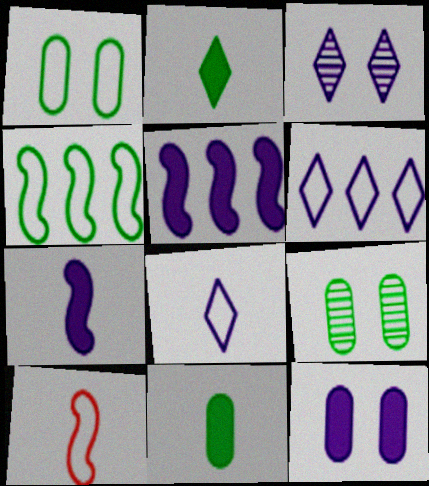[[1, 6, 10], 
[2, 4, 9]]